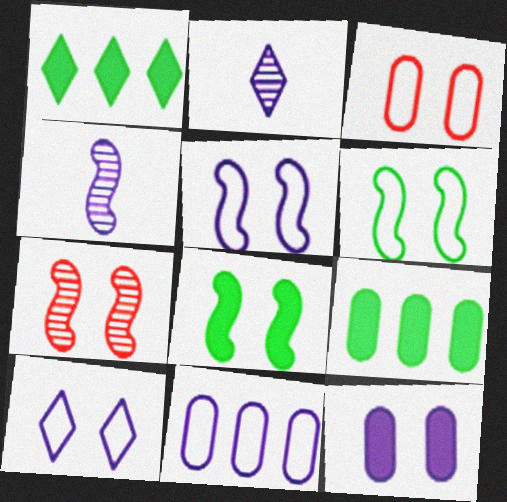[[1, 3, 4], 
[3, 6, 10], 
[5, 7, 8]]